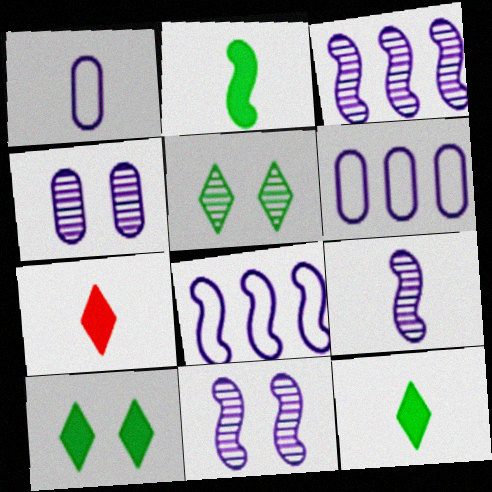[[3, 9, 11]]